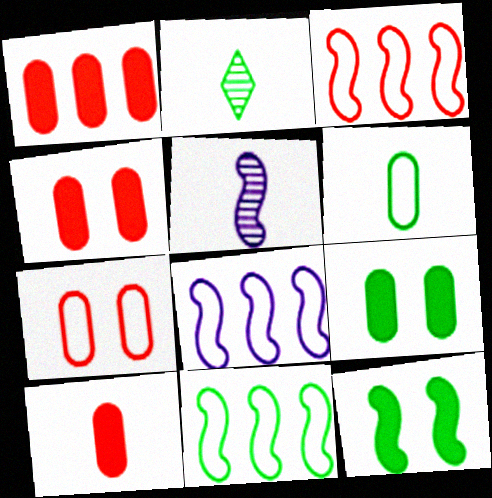[[1, 4, 10], 
[2, 4, 8], 
[2, 9, 11], 
[3, 5, 12], 
[3, 8, 11]]